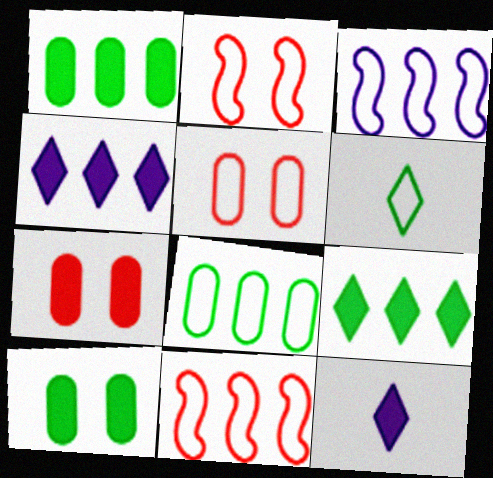[[3, 5, 6]]